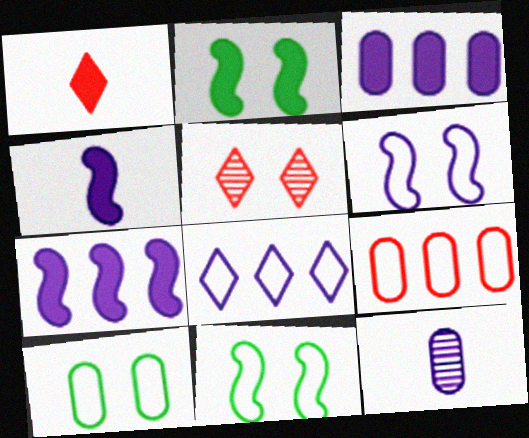[[1, 2, 3]]